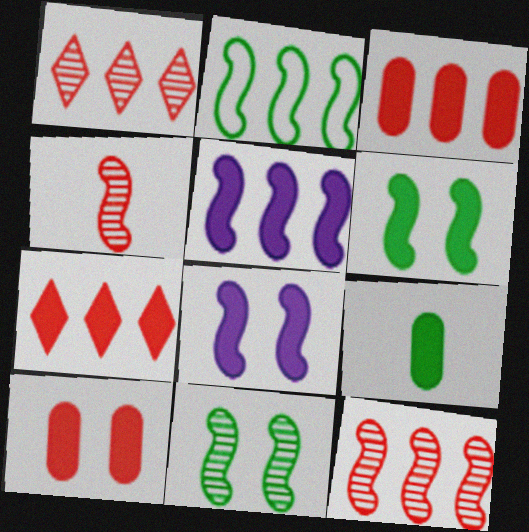[[2, 4, 8], 
[2, 5, 12], 
[7, 8, 9]]